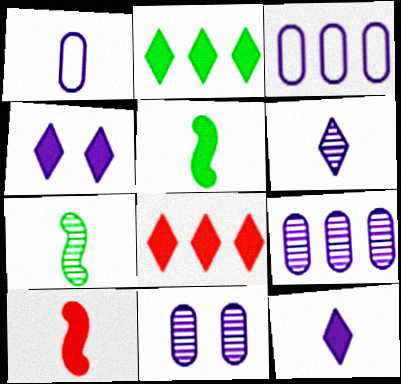[]